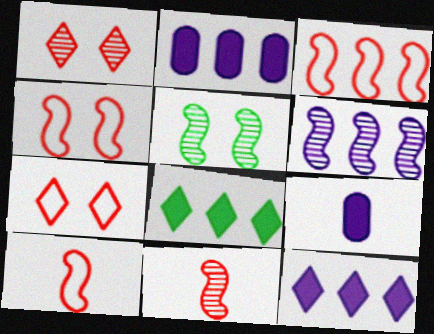[[3, 4, 10], 
[5, 6, 11]]